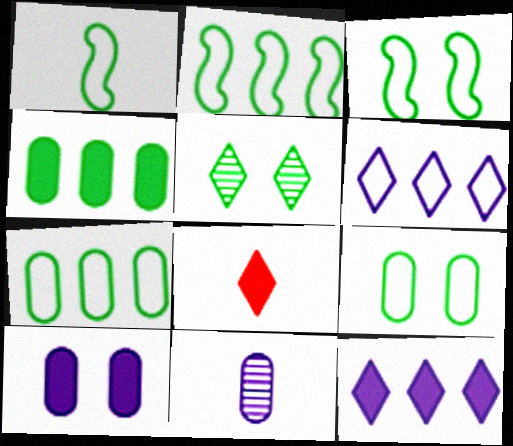[[1, 2, 3], 
[1, 4, 5], 
[1, 8, 11], 
[5, 6, 8]]